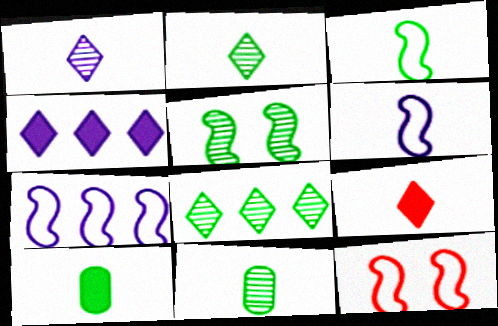[[2, 3, 10], 
[3, 7, 12], 
[4, 11, 12], 
[5, 8, 11], 
[6, 9, 11]]